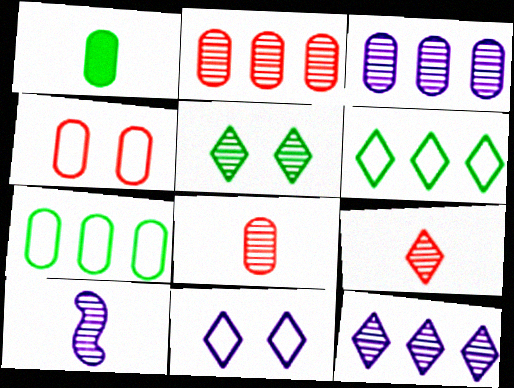[[1, 3, 4], 
[2, 5, 10], 
[5, 9, 12]]